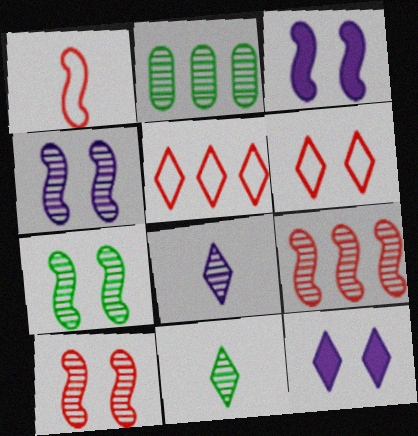[[1, 2, 12], 
[2, 7, 11], 
[2, 8, 10], 
[4, 7, 10], 
[5, 11, 12]]